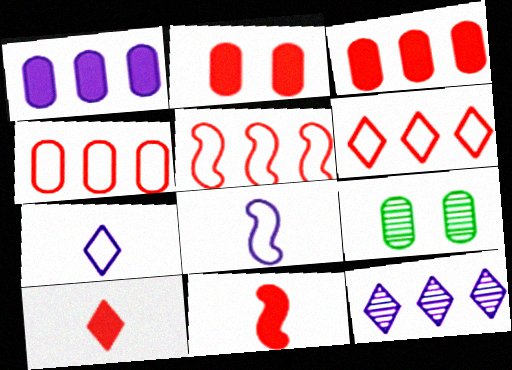[[4, 5, 6]]